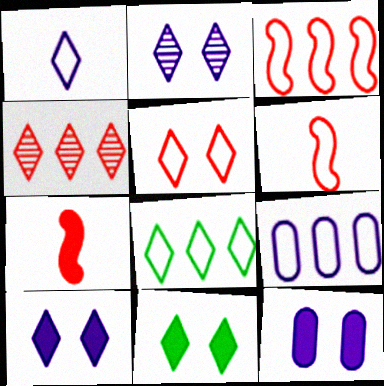[[1, 4, 11], 
[1, 5, 8], 
[2, 5, 11], 
[3, 8, 9]]